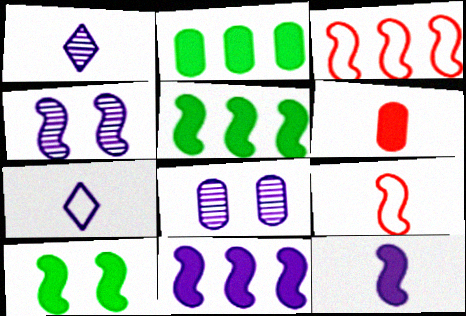[[4, 5, 9], 
[7, 8, 11]]